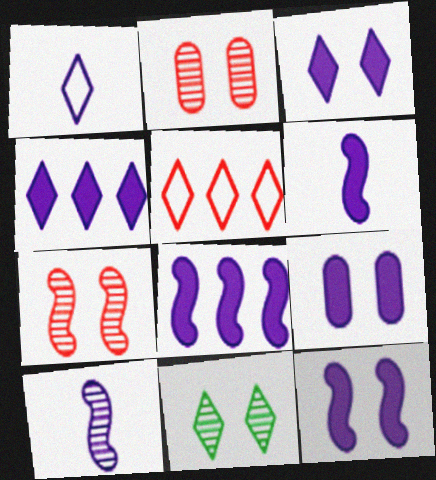[[3, 9, 12], 
[4, 6, 9], 
[6, 8, 12]]